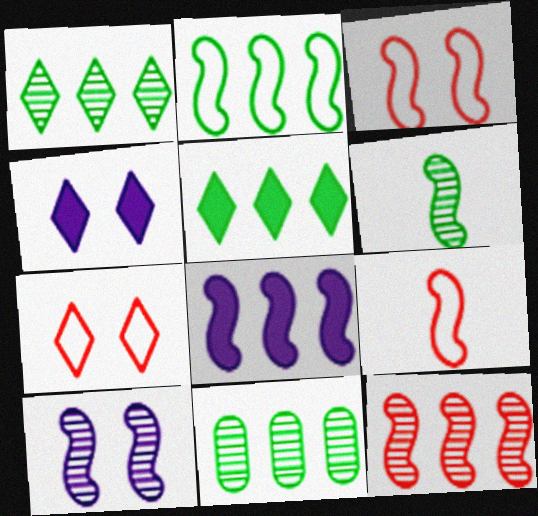[[2, 5, 11], 
[2, 8, 12], 
[3, 6, 8], 
[4, 9, 11], 
[6, 10, 12]]